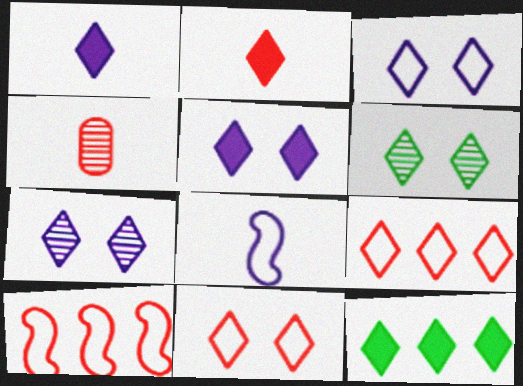[[1, 6, 9], 
[2, 5, 12], 
[3, 5, 7], 
[5, 6, 11]]